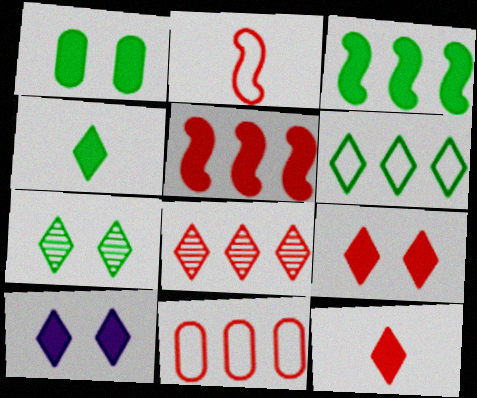[[1, 3, 4], 
[4, 6, 7], 
[5, 8, 11]]